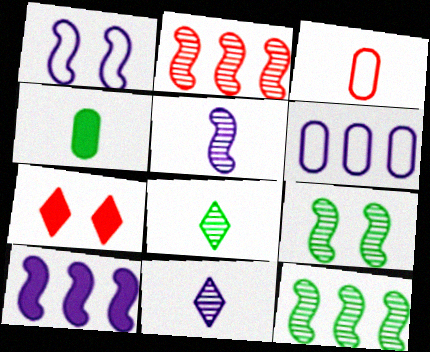[[1, 5, 10], 
[2, 3, 7], 
[2, 5, 9], 
[4, 7, 10]]